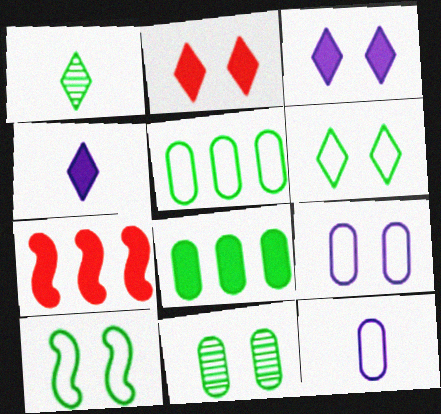[[1, 7, 9], 
[1, 8, 10]]